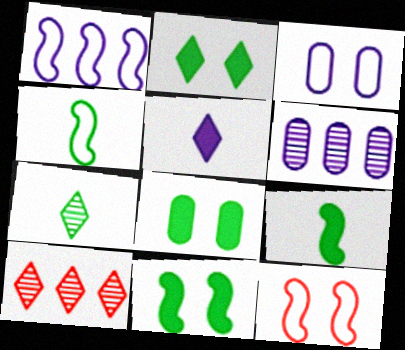[[1, 4, 12], 
[2, 8, 11], 
[3, 9, 10]]